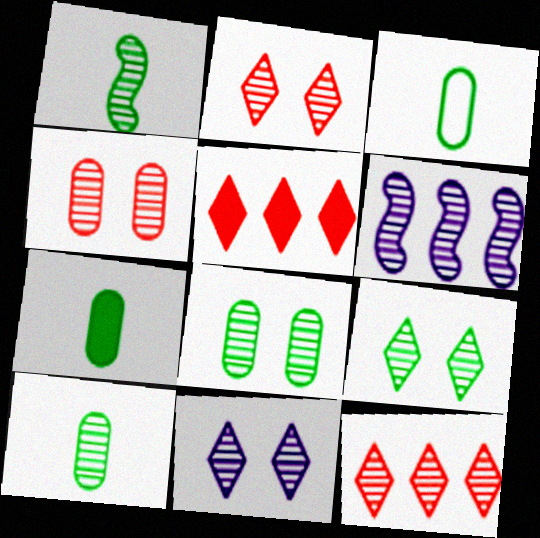[[2, 6, 10], 
[2, 9, 11], 
[3, 7, 10]]